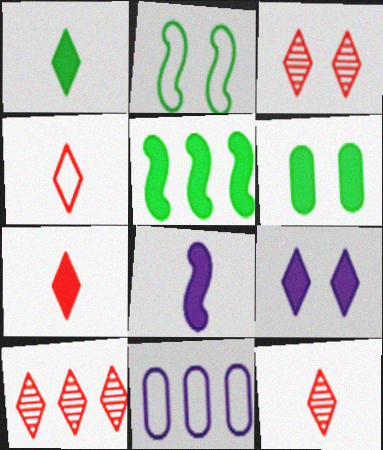[[1, 5, 6], 
[2, 4, 11], 
[3, 10, 12], 
[4, 7, 12], 
[5, 10, 11]]